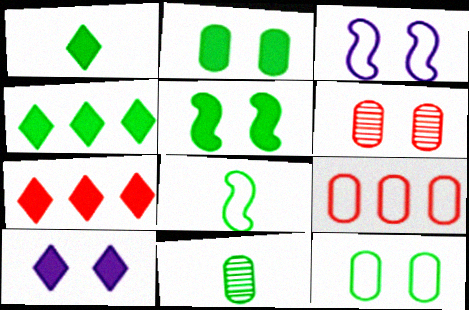[[1, 7, 10], 
[1, 8, 11], 
[3, 7, 11]]